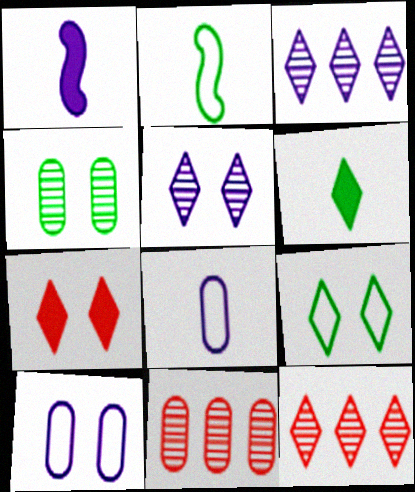[[1, 3, 10], 
[1, 9, 11], 
[5, 7, 9]]